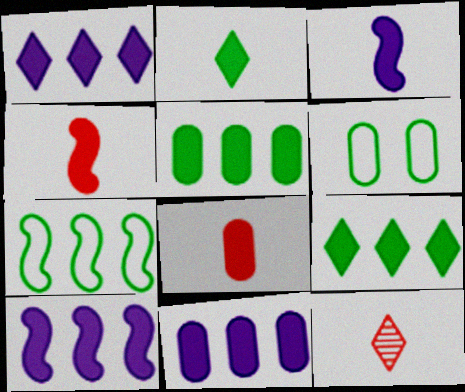[[1, 10, 11], 
[2, 3, 8], 
[6, 10, 12]]